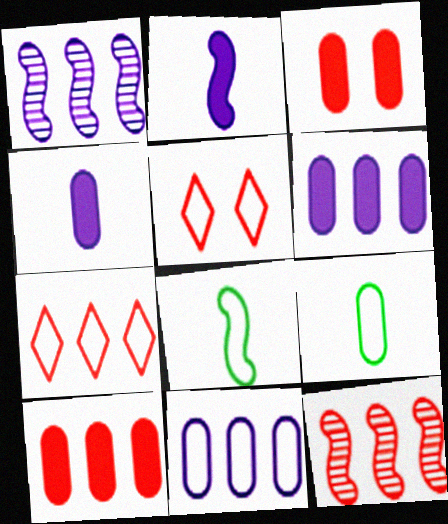[[5, 8, 11], 
[7, 10, 12]]